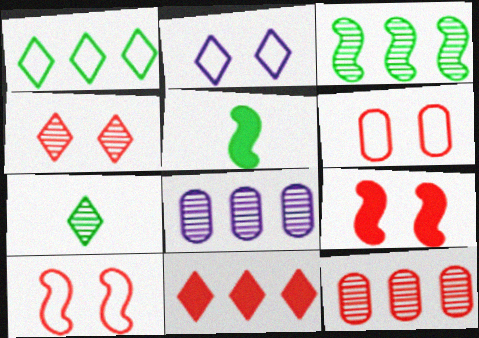[[2, 5, 12], 
[2, 7, 11], 
[4, 6, 9]]